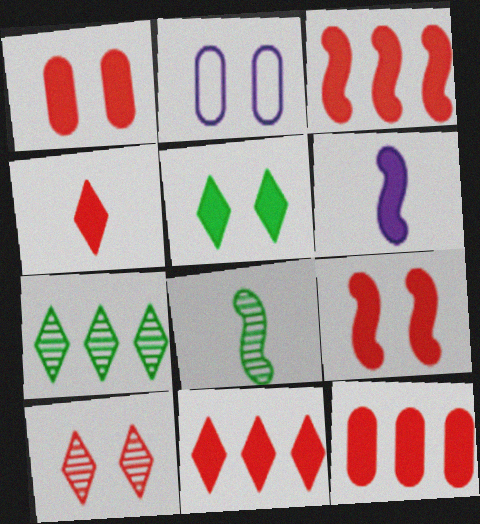[[1, 3, 4], 
[2, 8, 11], 
[3, 11, 12], 
[4, 9, 12], 
[5, 6, 12]]